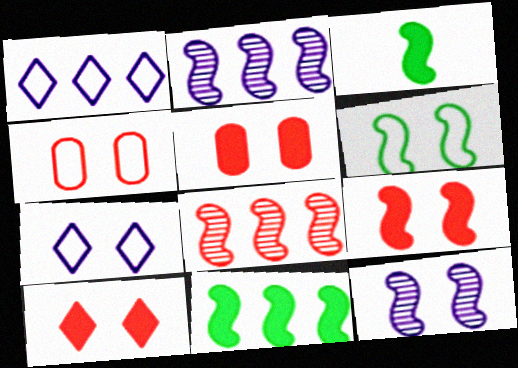[[4, 6, 7], 
[5, 9, 10], 
[6, 9, 12]]